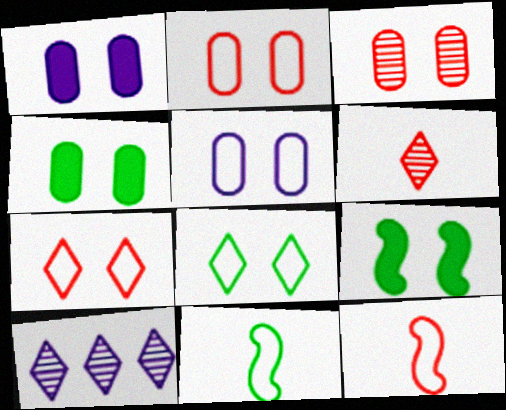[[3, 4, 5], 
[4, 10, 12]]